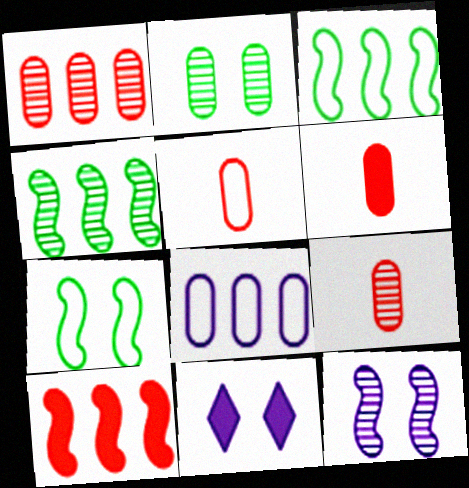[[2, 6, 8], 
[3, 9, 11], 
[4, 5, 11], 
[5, 6, 9]]